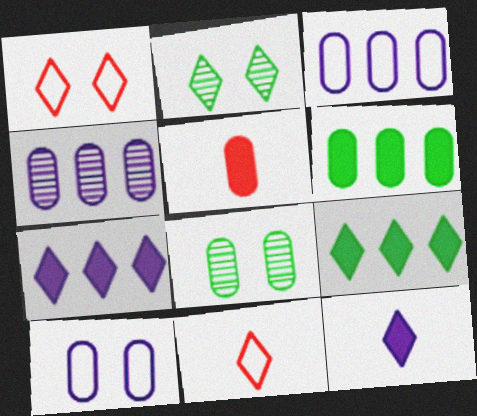[[2, 7, 11], 
[3, 5, 8]]